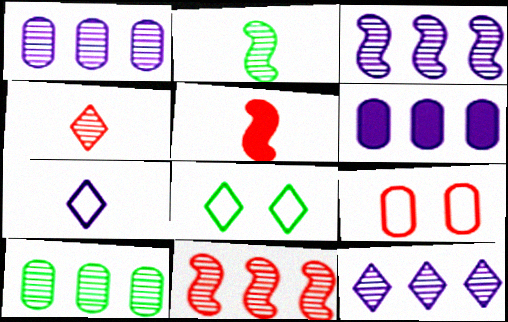[[1, 3, 12], 
[1, 5, 8], 
[10, 11, 12]]